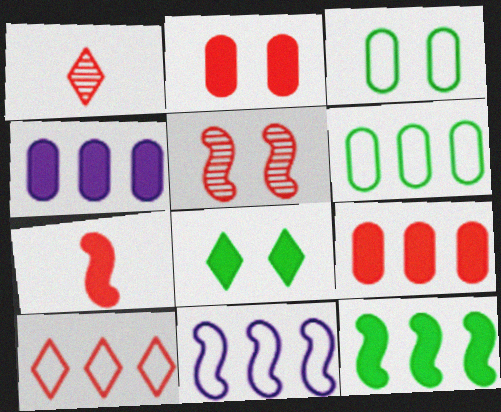[[4, 7, 8], 
[6, 10, 11]]